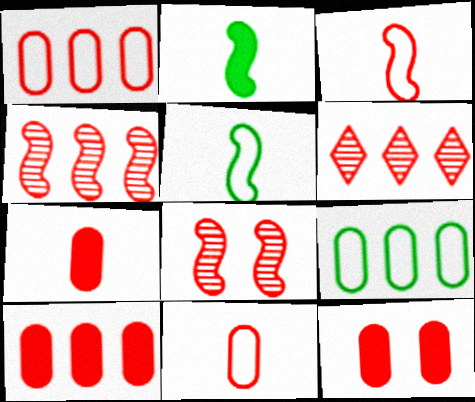[[3, 6, 12], 
[7, 10, 12]]